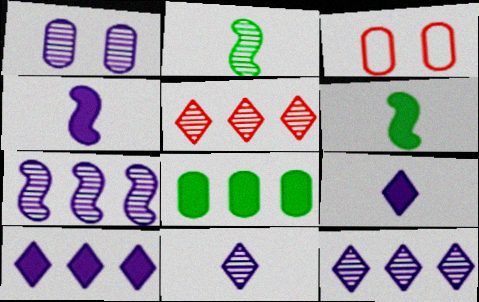[[1, 2, 5], 
[1, 7, 11], 
[2, 3, 10], 
[3, 6, 12]]